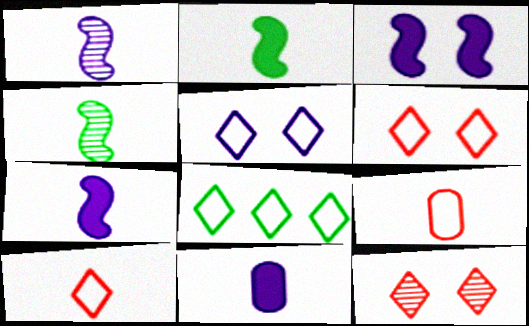[[4, 10, 11], 
[5, 8, 10]]